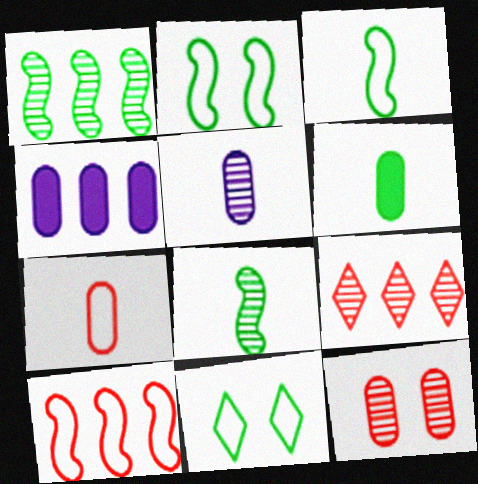[[1, 6, 11], 
[5, 6, 7]]